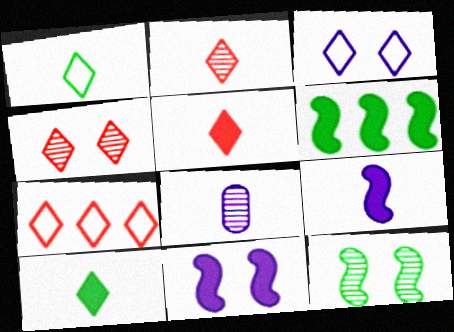[[1, 3, 7], 
[4, 5, 7]]